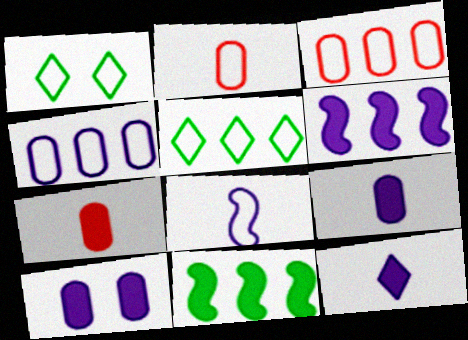[[1, 3, 8], 
[6, 10, 12]]